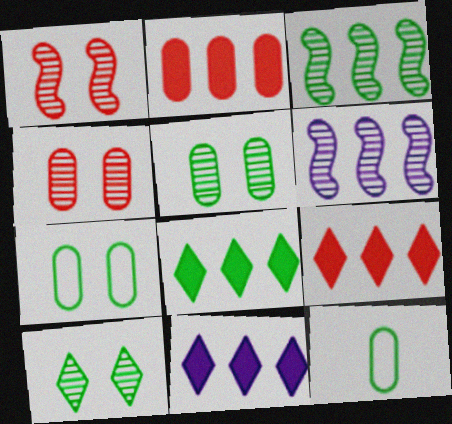[[1, 11, 12], 
[8, 9, 11]]